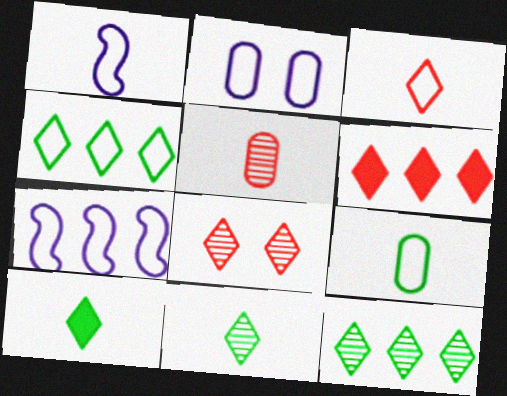[[1, 3, 9], 
[1, 5, 10], 
[3, 6, 8]]